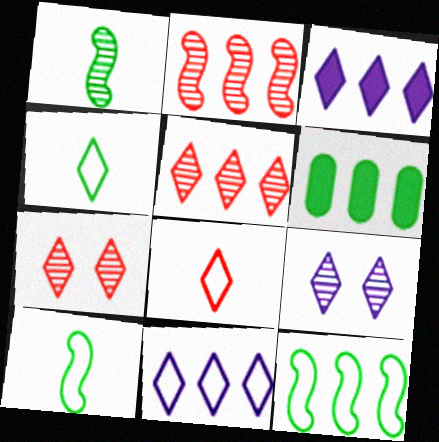[[2, 6, 11], 
[3, 4, 7]]